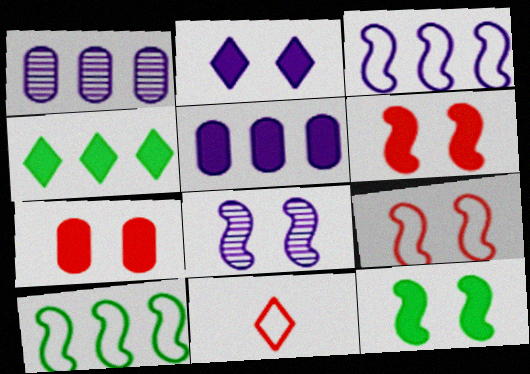[[1, 11, 12], 
[2, 7, 12], 
[8, 9, 12]]